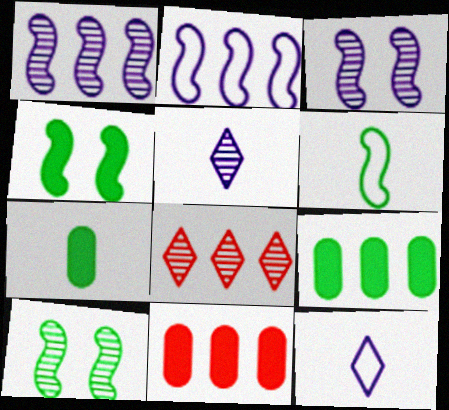[[2, 8, 9], 
[10, 11, 12]]